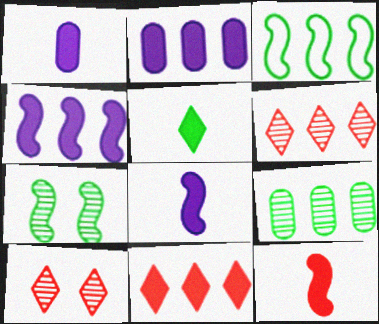[[1, 3, 10], 
[1, 5, 12], 
[2, 3, 6]]